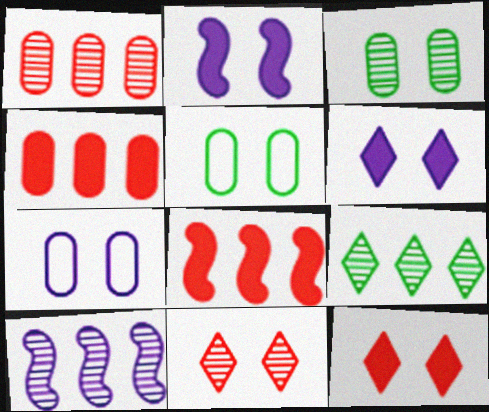[[1, 9, 10], 
[2, 5, 11]]